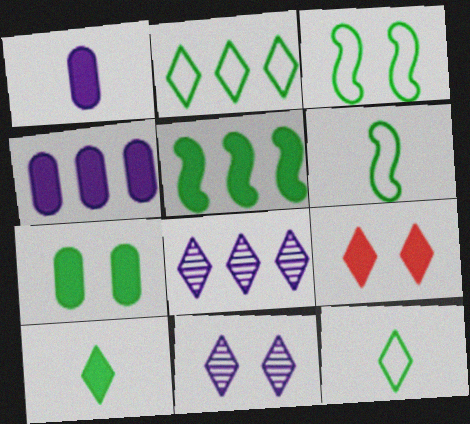[[1, 5, 9], 
[5, 7, 10], 
[8, 9, 12]]